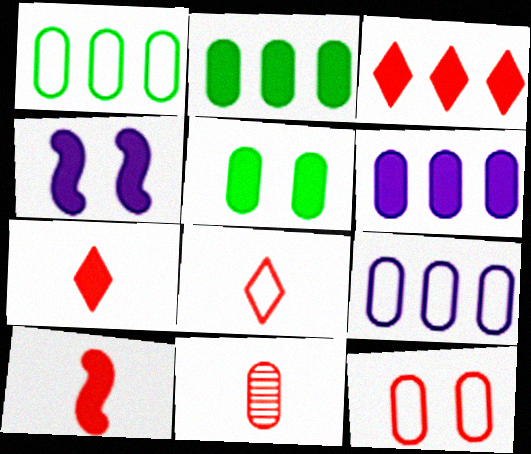[[2, 4, 7], 
[5, 9, 11], 
[8, 10, 11]]